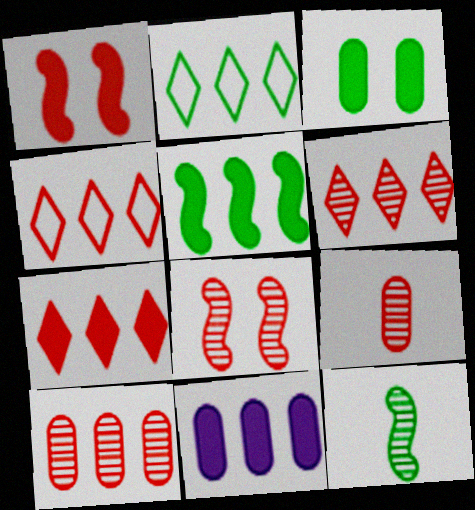[[1, 4, 9], 
[2, 3, 12], 
[4, 6, 7], 
[5, 7, 11], 
[6, 8, 9]]